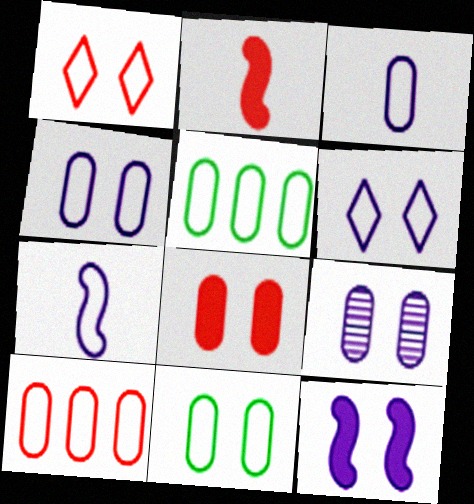[[1, 5, 7], 
[3, 10, 11], 
[6, 9, 12], 
[8, 9, 11]]